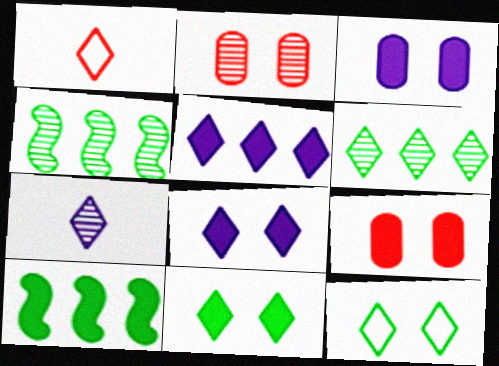[[1, 3, 4], 
[1, 6, 8], 
[2, 4, 7]]